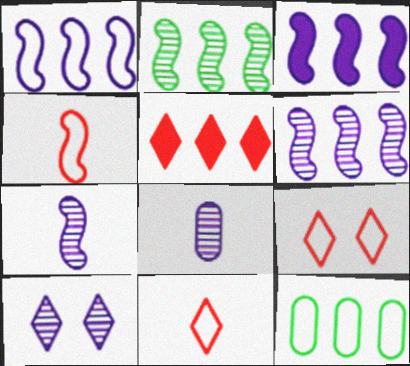[[1, 3, 6], 
[5, 6, 12], 
[6, 8, 10]]